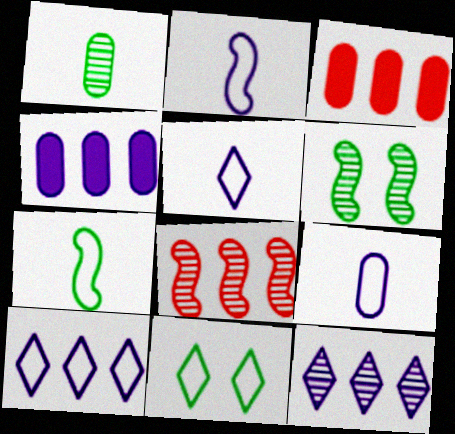[[2, 5, 9], 
[3, 5, 6]]